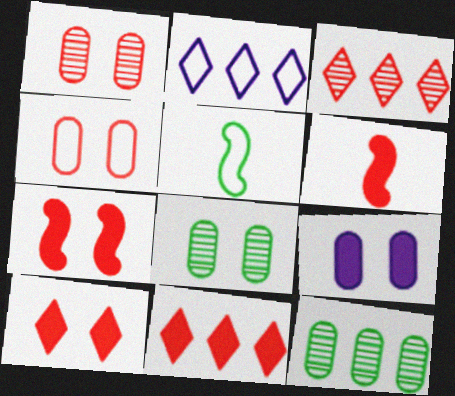[[2, 4, 5], 
[2, 6, 8], 
[3, 4, 6], 
[3, 5, 9], 
[4, 8, 9]]